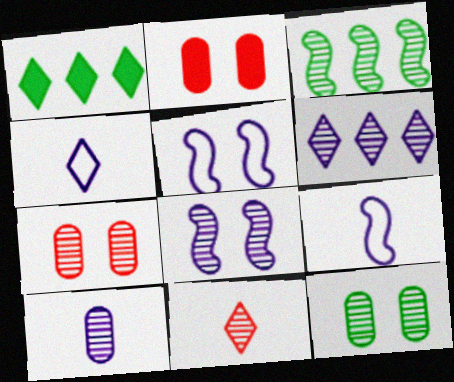[[1, 7, 9], 
[2, 3, 4], 
[6, 8, 10]]